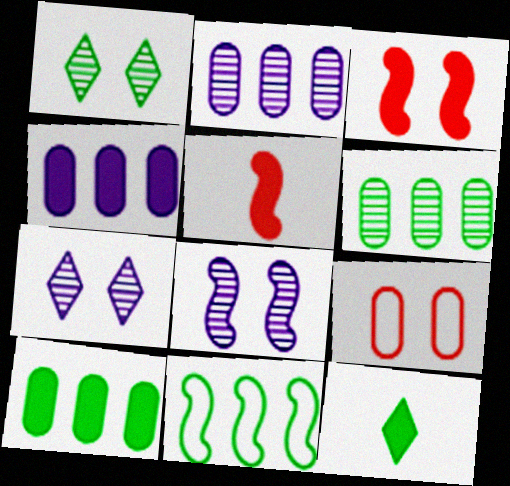[[3, 4, 12], 
[5, 8, 11]]